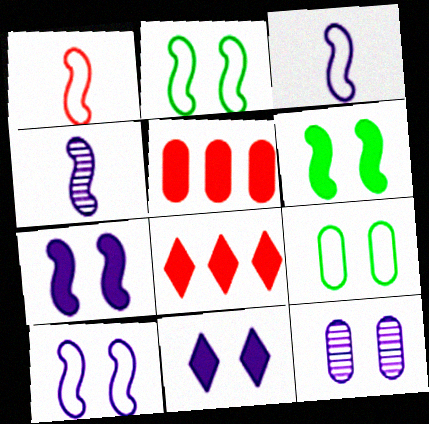[[4, 8, 9], 
[10, 11, 12]]